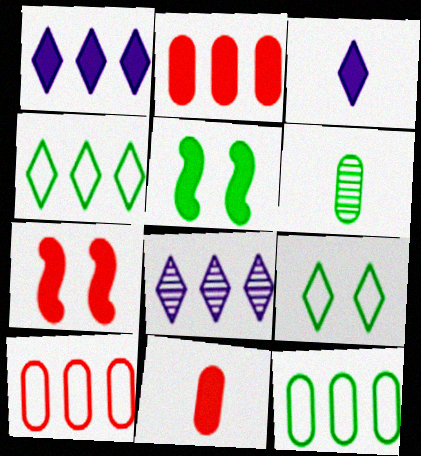[[1, 5, 11], 
[2, 3, 5], 
[4, 5, 6]]